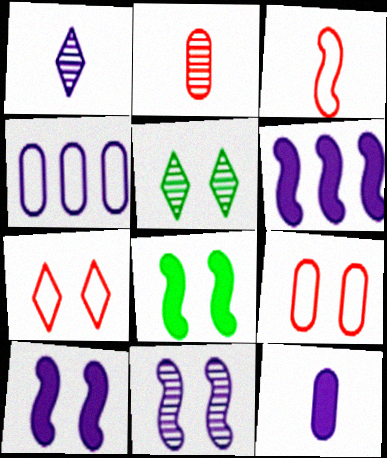[[1, 4, 10], 
[5, 9, 10]]